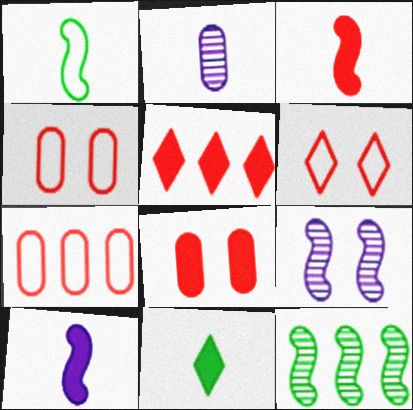[[3, 5, 8], 
[7, 9, 11]]